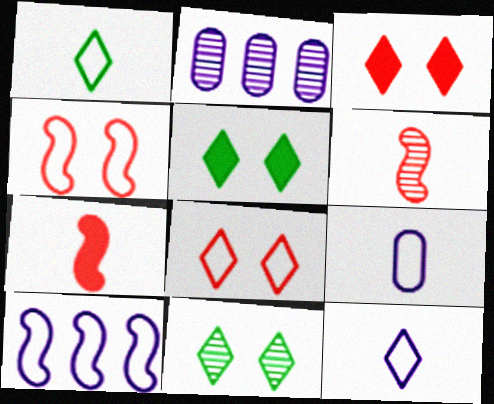[[2, 6, 11]]